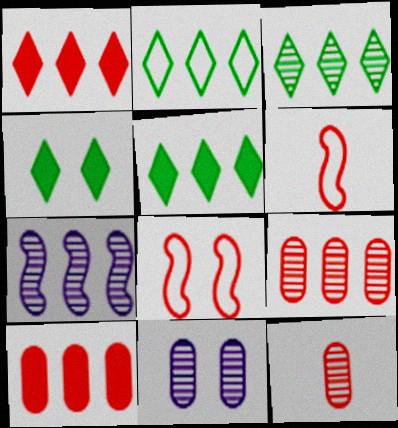[[1, 8, 12], 
[2, 3, 5], 
[2, 7, 10], 
[3, 7, 9], 
[4, 8, 11], 
[5, 6, 11]]